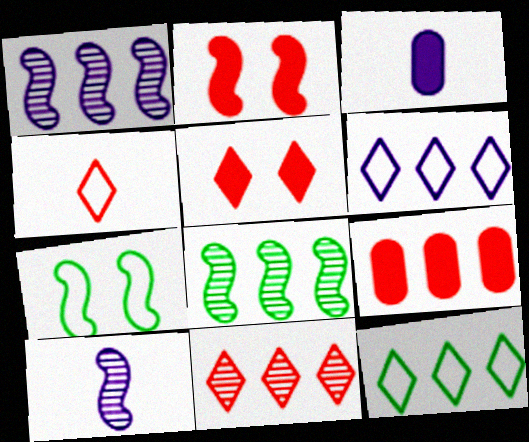[[1, 9, 12], 
[3, 7, 11], 
[4, 5, 11], 
[6, 8, 9]]